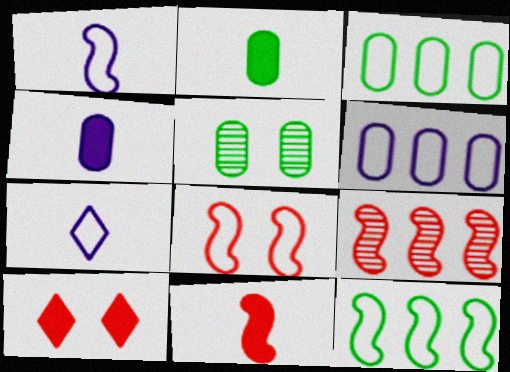[[1, 8, 12], 
[2, 3, 5], 
[3, 7, 8], 
[8, 9, 11]]